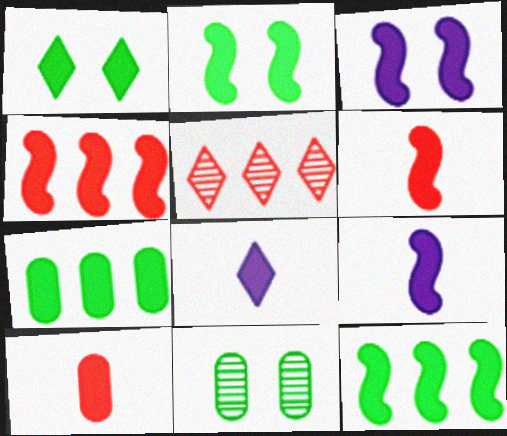[[2, 4, 9], 
[3, 6, 12]]